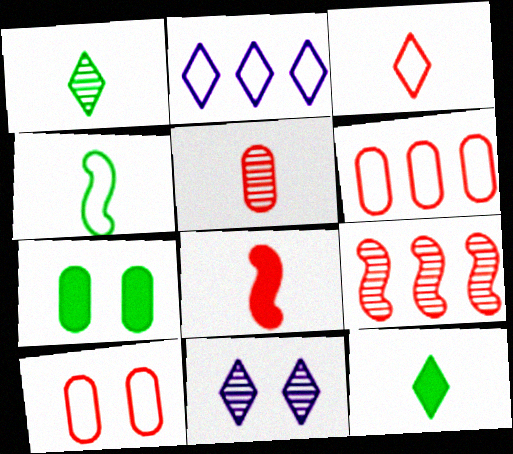[[2, 4, 10], 
[3, 5, 8]]